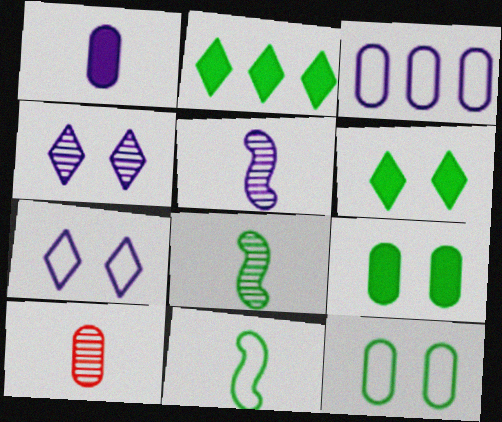[[2, 8, 12], 
[3, 9, 10]]